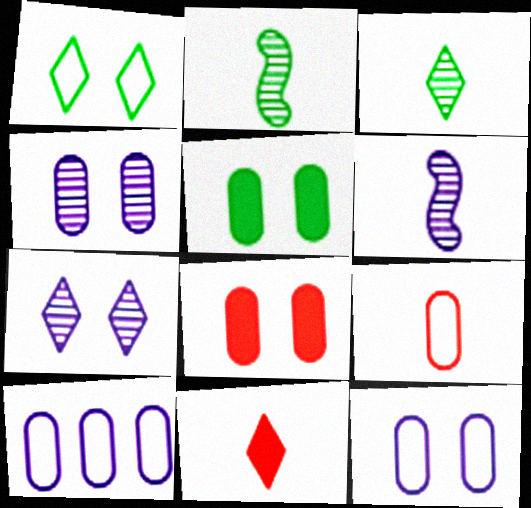[]